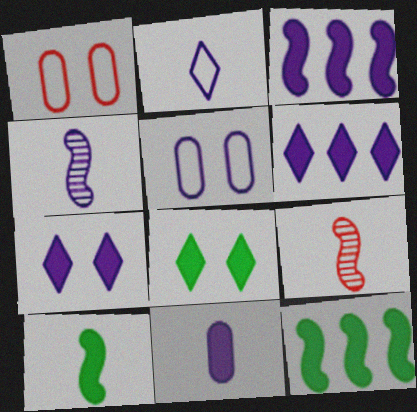[[2, 4, 11], 
[3, 7, 11], 
[4, 5, 6]]